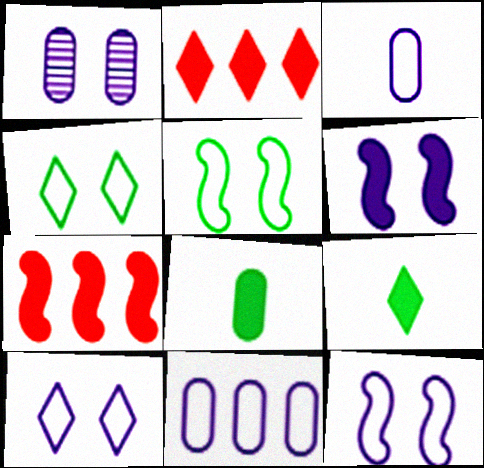[[1, 6, 10], 
[2, 6, 8]]